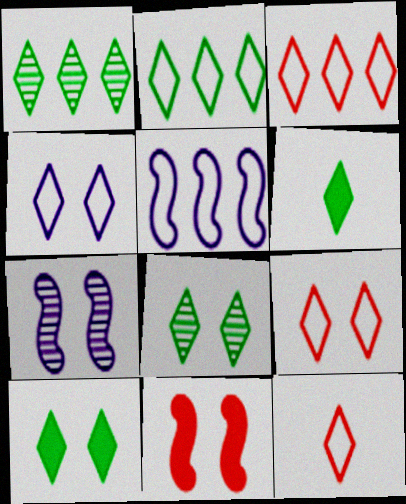[[2, 4, 12], 
[2, 6, 8], 
[3, 9, 12]]